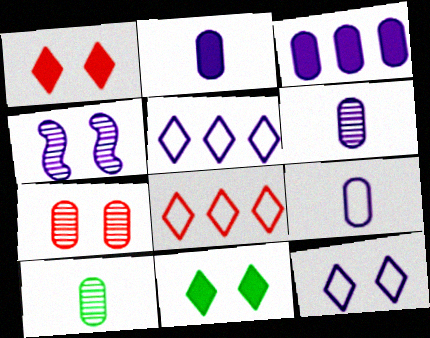[[2, 4, 5], 
[2, 6, 9]]